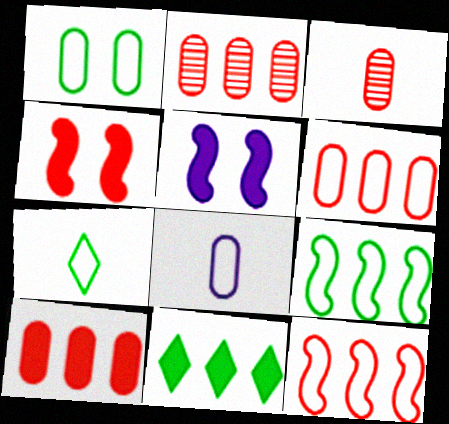[[1, 6, 8], 
[1, 7, 9], 
[2, 5, 7], 
[2, 6, 10]]